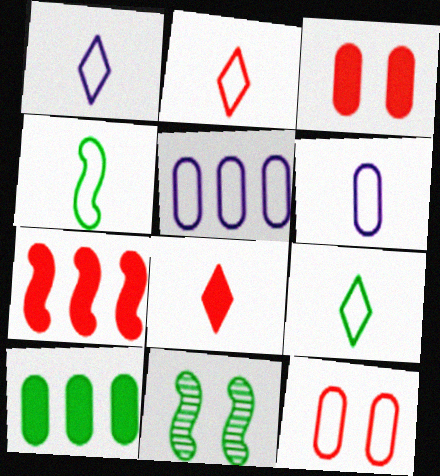[[1, 2, 9], 
[2, 4, 6], 
[3, 7, 8], 
[5, 8, 11], 
[9, 10, 11]]